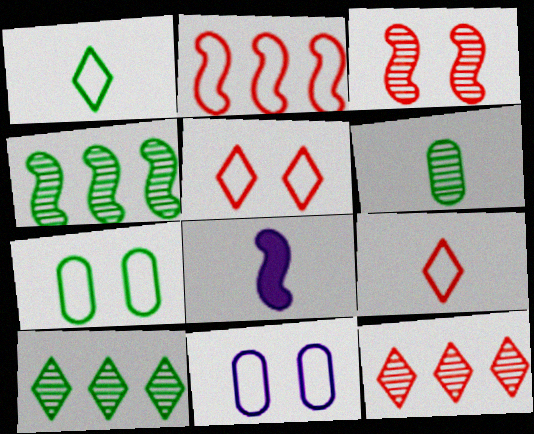[[1, 2, 11], 
[6, 8, 9], 
[7, 8, 12]]